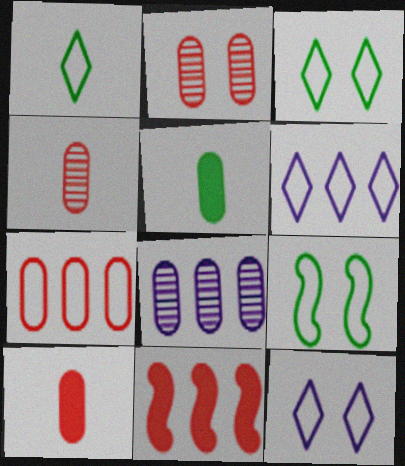[[2, 7, 10]]